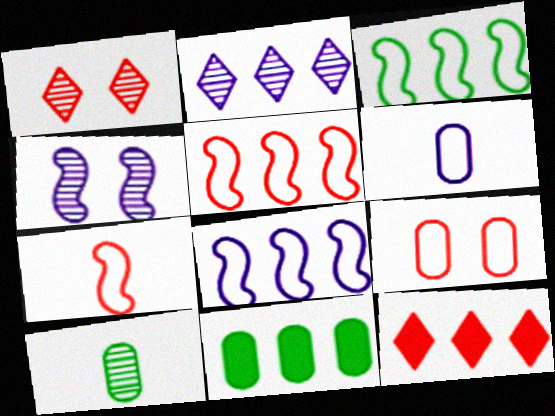[[2, 5, 11], 
[3, 5, 8]]